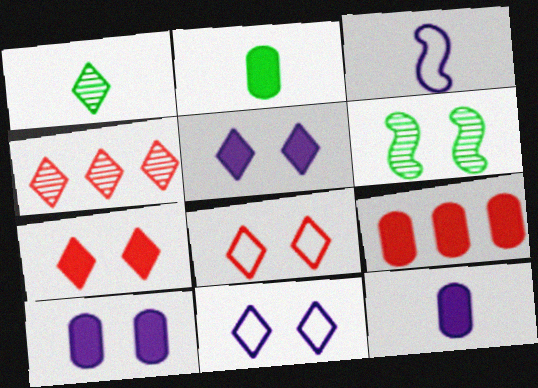[[2, 9, 10], 
[6, 8, 10]]